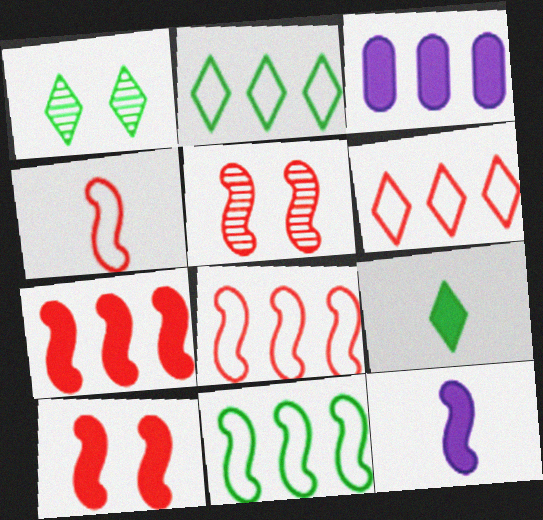[[1, 2, 9], 
[1, 3, 4], 
[3, 9, 10], 
[4, 5, 7], 
[5, 11, 12]]